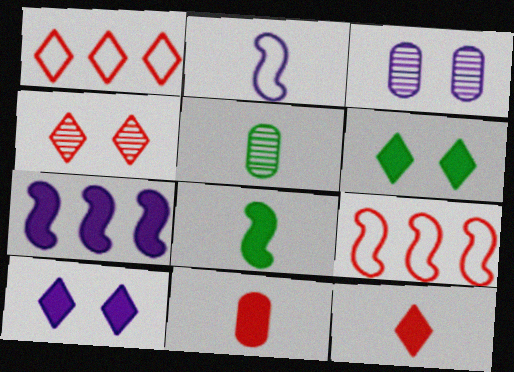[[1, 3, 8], 
[1, 4, 12], 
[2, 5, 12], 
[4, 9, 11], 
[5, 9, 10], 
[6, 7, 11]]